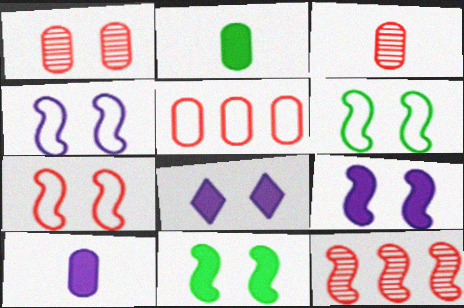[[1, 6, 8], 
[4, 6, 7]]